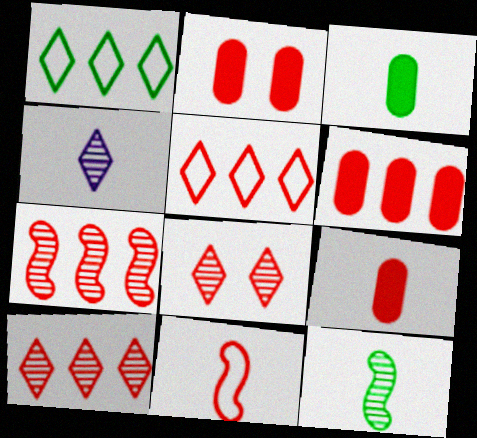[[2, 6, 9], 
[2, 10, 11], 
[3, 4, 11], 
[5, 6, 7], 
[6, 8, 11]]